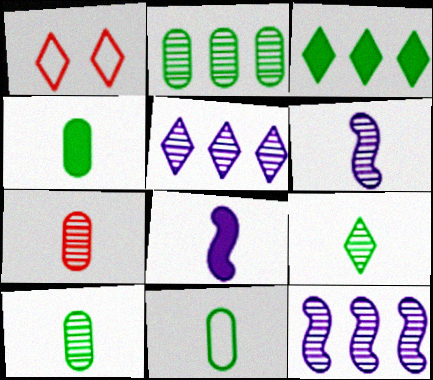[[1, 2, 8], 
[1, 4, 12], 
[4, 10, 11], 
[6, 7, 9]]